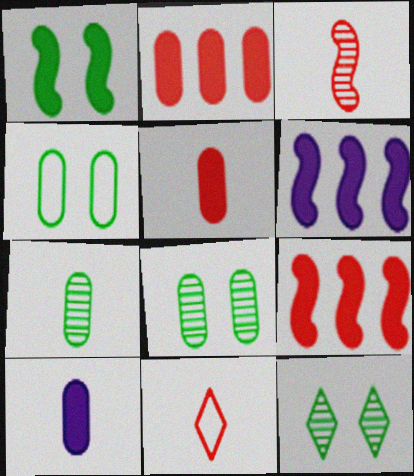[[1, 4, 12], 
[3, 5, 11], 
[6, 8, 11]]